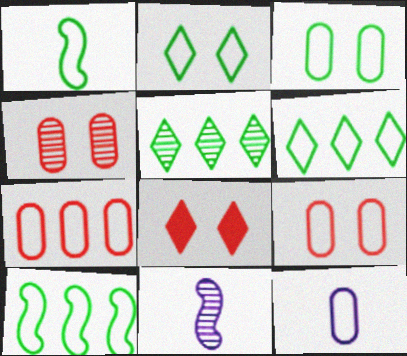[[1, 3, 6], 
[3, 7, 12], 
[4, 5, 11]]